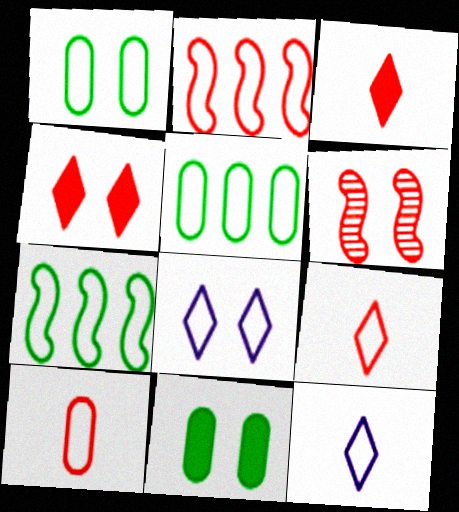[[1, 2, 12], 
[6, 8, 11], 
[7, 8, 10]]